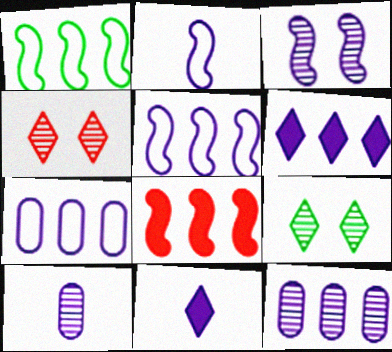[[2, 10, 11], 
[3, 7, 11], 
[5, 6, 12]]